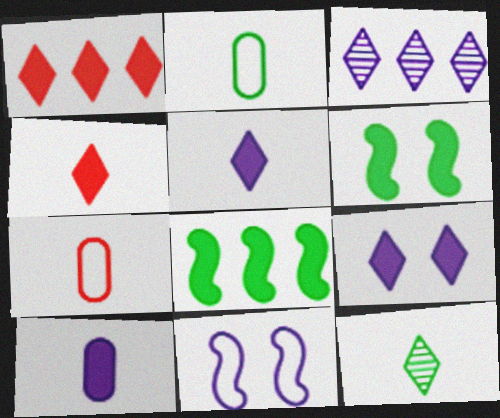[[1, 6, 10], 
[3, 6, 7], 
[3, 10, 11]]